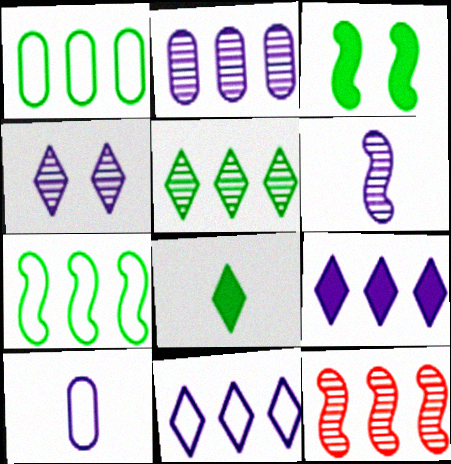[[1, 9, 12], 
[2, 4, 6], 
[2, 5, 12]]